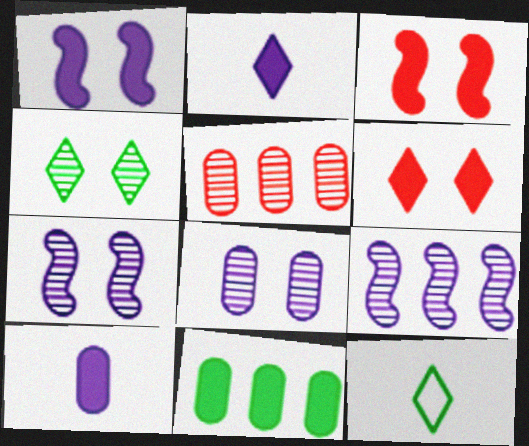[[1, 5, 12], 
[2, 3, 11]]